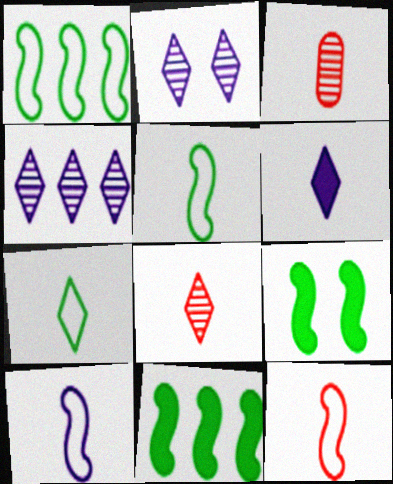[[3, 5, 6], 
[5, 10, 12], 
[6, 7, 8]]